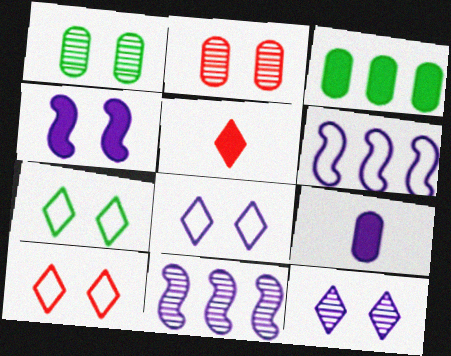[[1, 4, 10], 
[1, 5, 6], 
[2, 4, 7], 
[3, 4, 5], 
[6, 9, 12], 
[7, 8, 10], 
[8, 9, 11]]